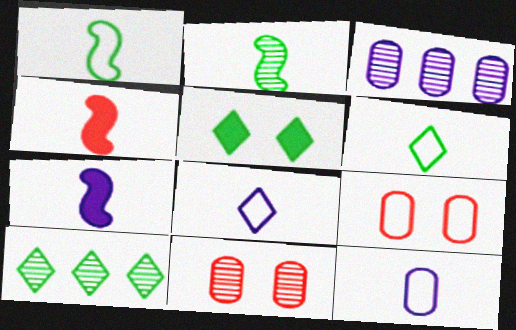[[5, 6, 10], 
[7, 9, 10]]